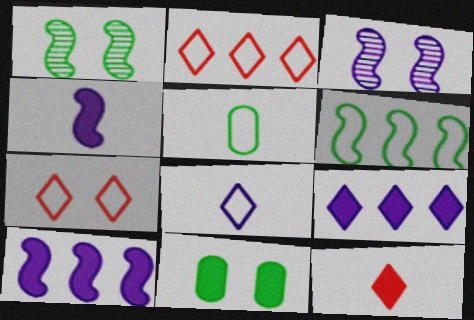[[3, 7, 11], 
[10, 11, 12]]